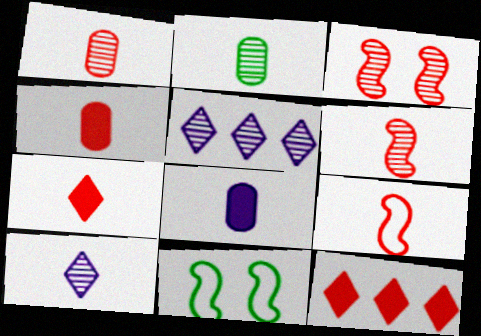[[1, 7, 9], 
[2, 3, 5], 
[2, 6, 10], 
[4, 5, 11]]